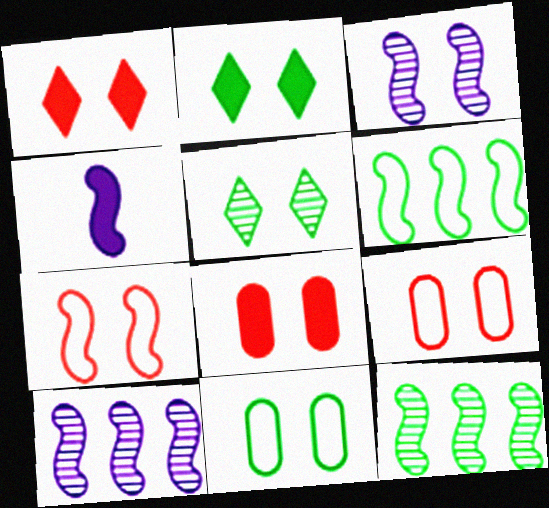[[1, 3, 11], 
[2, 3, 9], 
[4, 7, 12]]